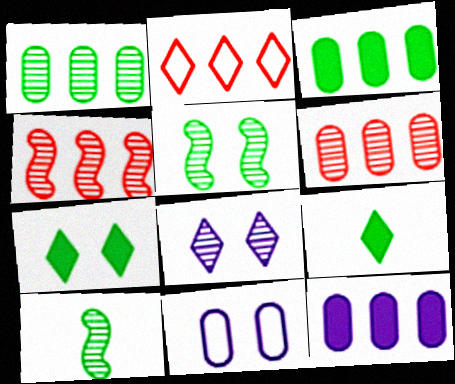[[2, 8, 9], 
[4, 9, 11], 
[6, 8, 10]]